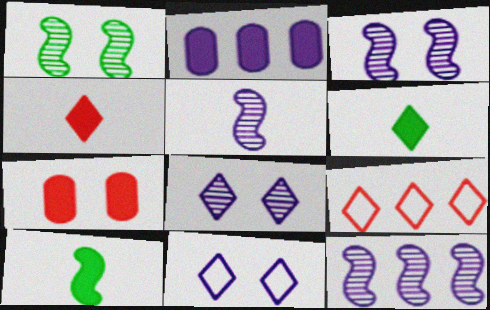[[1, 7, 11], 
[2, 5, 11], 
[3, 5, 12], 
[6, 8, 9]]